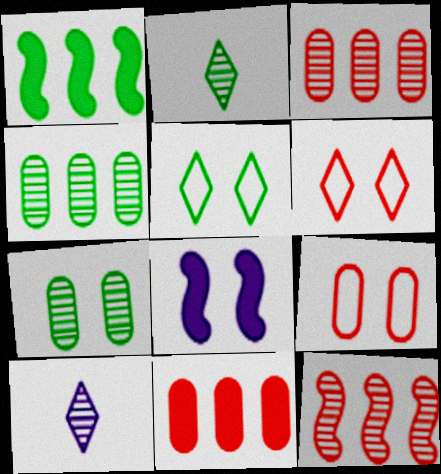[[1, 9, 10], 
[6, 7, 8], 
[7, 10, 12]]